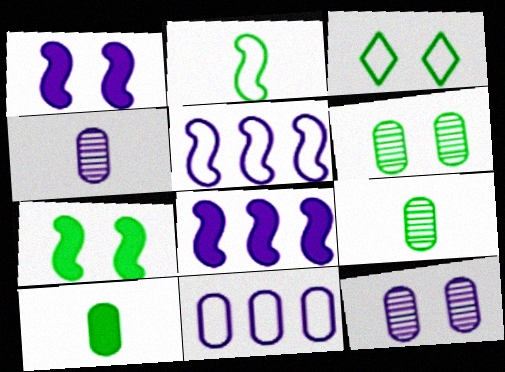[[3, 6, 7]]